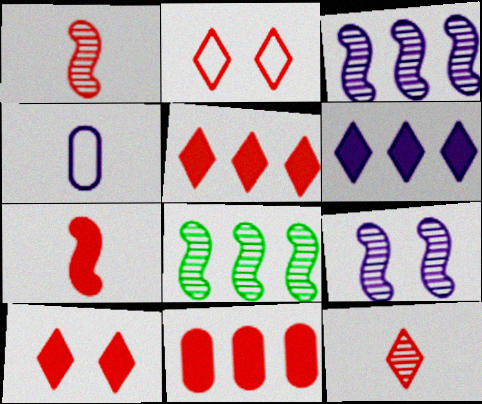[[1, 2, 11], 
[1, 8, 9], 
[2, 5, 12], 
[4, 6, 9], 
[4, 8, 10], 
[7, 10, 11]]